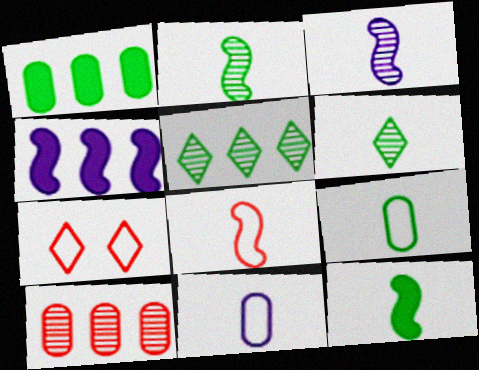[[1, 3, 7], 
[3, 8, 12], 
[6, 9, 12]]